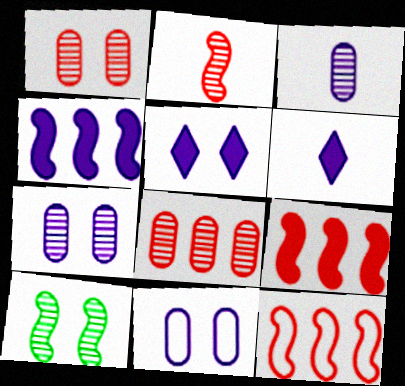[]